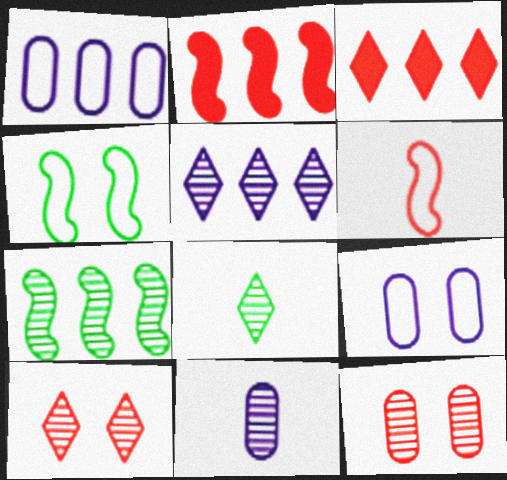[[1, 3, 7], 
[2, 8, 9], 
[3, 4, 11], 
[3, 6, 12], 
[5, 8, 10], 
[7, 10, 11]]